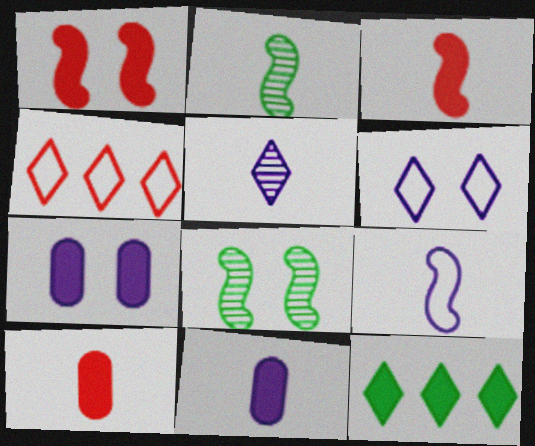[[1, 11, 12], 
[2, 3, 9], 
[2, 4, 7], 
[3, 7, 12], 
[4, 8, 11], 
[5, 9, 11]]